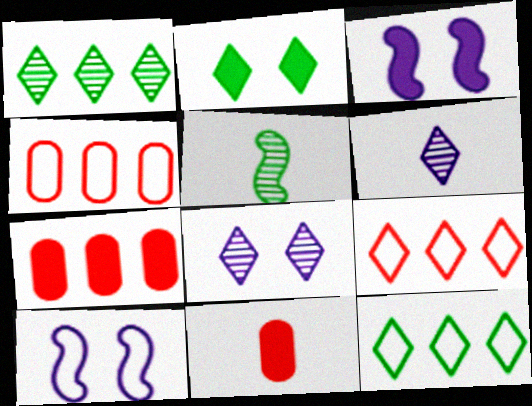[[1, 10, 11], 
[2, 6, 9]]